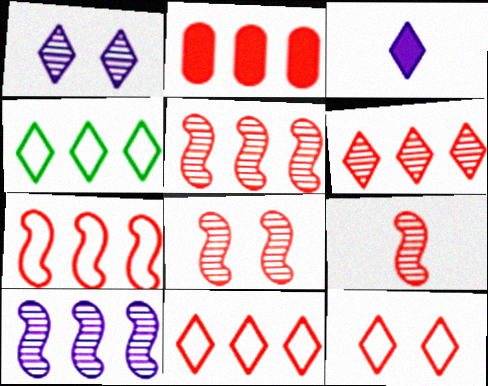[[2, 4, 10], 
[2, 5, 11], 
[2, 6, 7], 
[2, 9, 12], 
[5, 8, 9]]